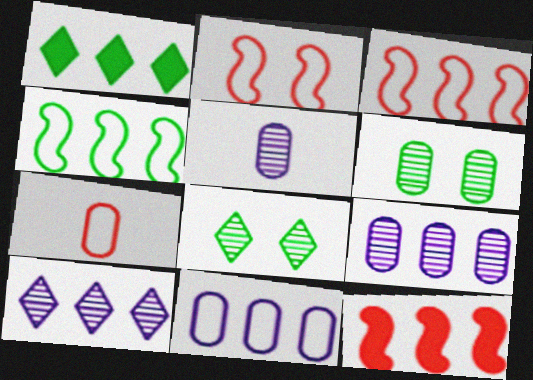[[1, 2, 5], 
[1, 3, 9]]